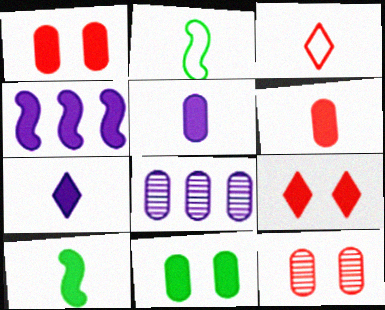[[2, 8, 9], 
[6, 7, 10]]